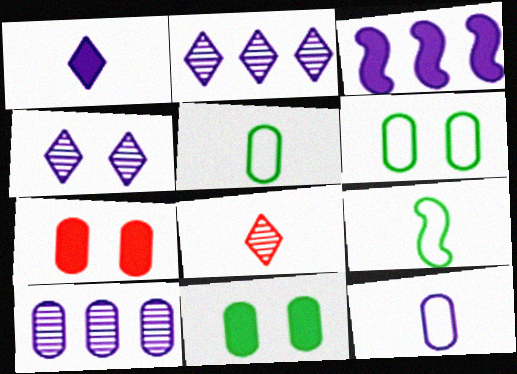[[2, 7, 9], 
[3, 4, 12], 
[3, 6, 8], 
[5, 7, 10]]